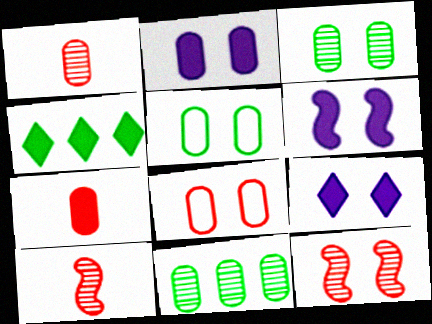[[2, 3, 8], 
[2, 6, 9], 
[4, 6, 7], 
[5, 9, 12]]